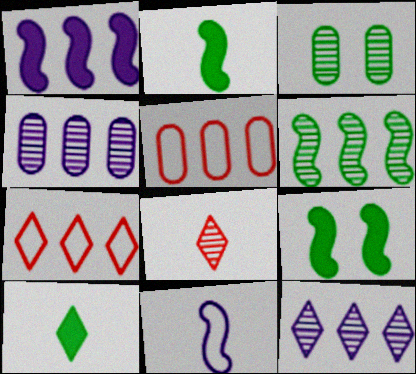[]